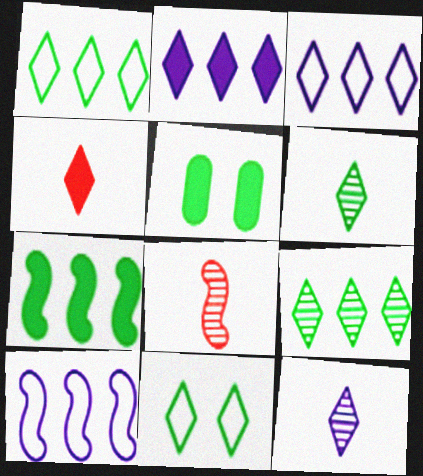[[3, 5, 8]]